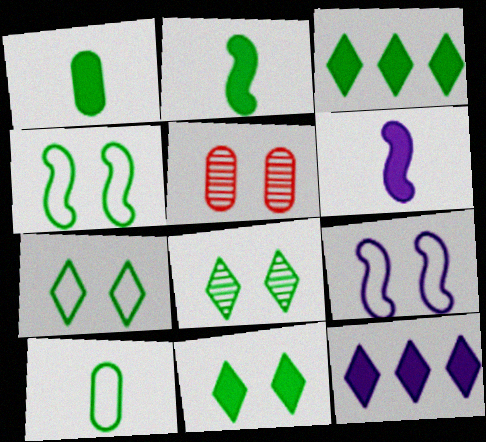[[5, 9, 11], 
[7, 8, 11]]